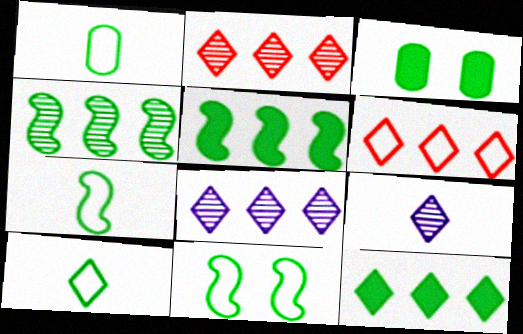[[1, 7, 10], 
[3, 4, 10], 
[6, 8, 12]]